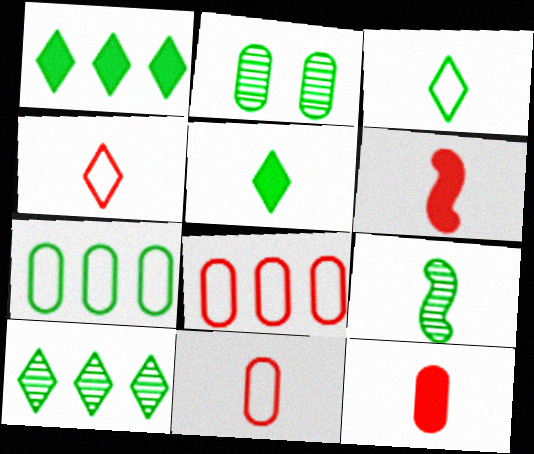[[2, 9, 10]]